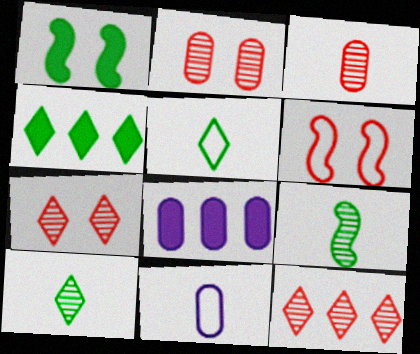[[1, 11, 12], 
[6, 8, 10]]